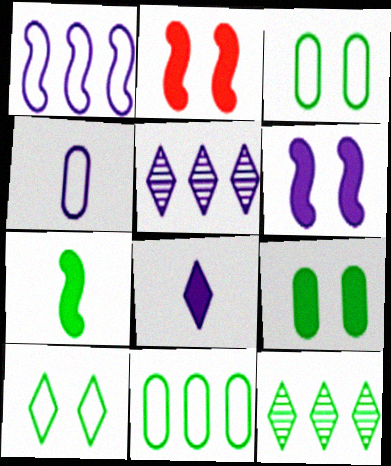[[2, 4, 12], 
[3, 7, 12], 
[4, 5, 6]]